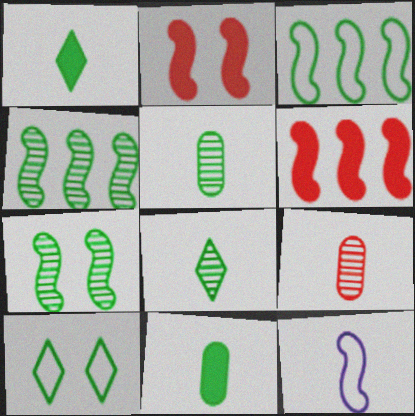[[1, 9, 12], 
[2, 4, 12], 
[4, 10, 11], 
[6, 7, 12]]